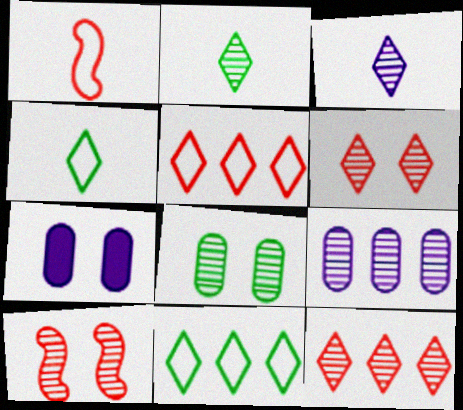[[2, 9, 10]]